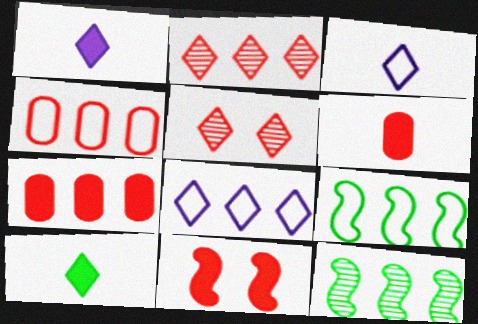[[4, 8, 9], 
[5, 8, 10], 
[7, 8, 12]]